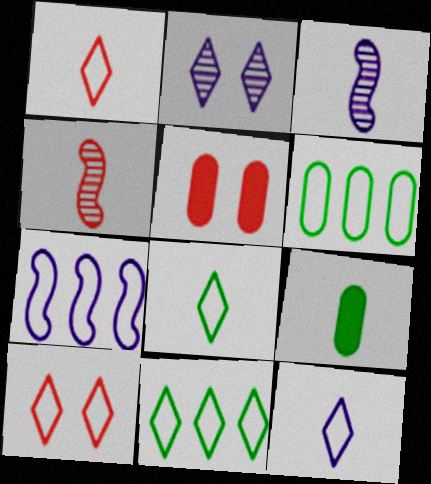[[1, 3, 9], 
[1, 8, 12], 
[3, 5, 11], 
[4, 9, 12], 
[10, 11, 12]]